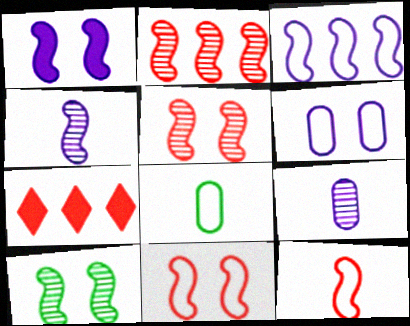[[1, 3, 4], 
[1, 10, 11], 
[2, 4, 10]]